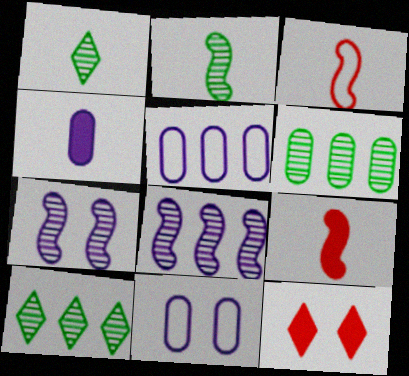[[1, 3, 4], 
[2, 5, 12], 
[9, 10, 11]]